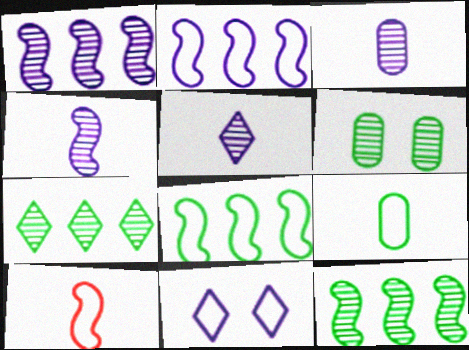[[3, 4, 5]]